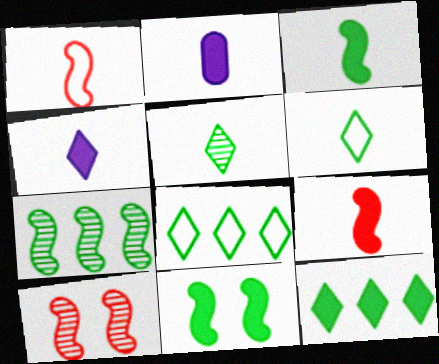[[1, 2, 5], 
[2, 8, 10]]